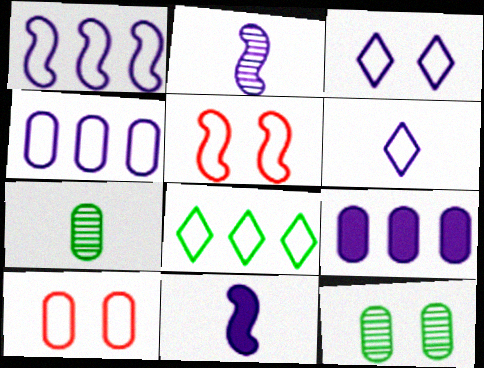[[2, 3, 9], 
[7, 9, 10]]